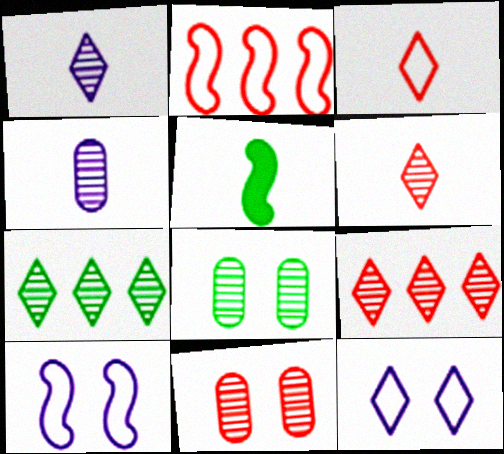[[3, 4, 5]]